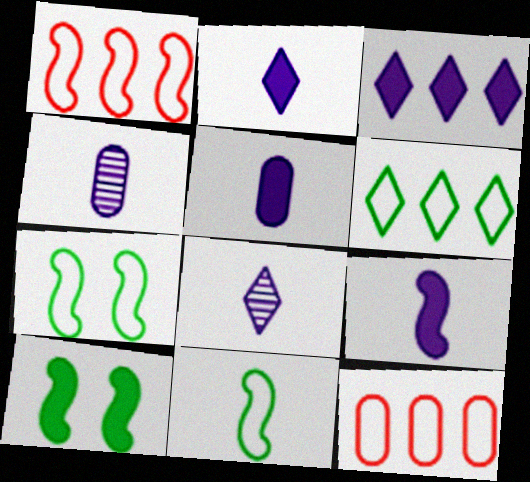[[2, 5, 9], 
[8, 10, 12]]